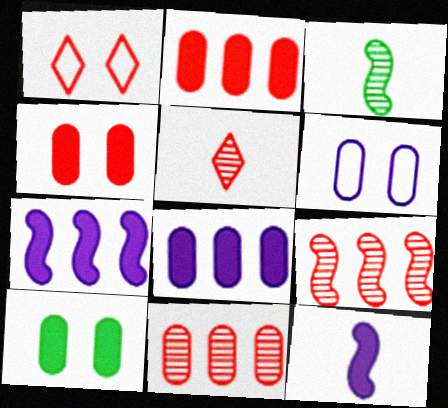[[1, 3, 8]]